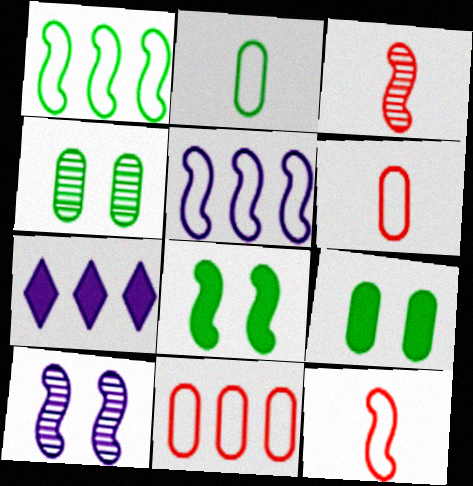[[3, 5, 8], 
[4, 7, 12]]